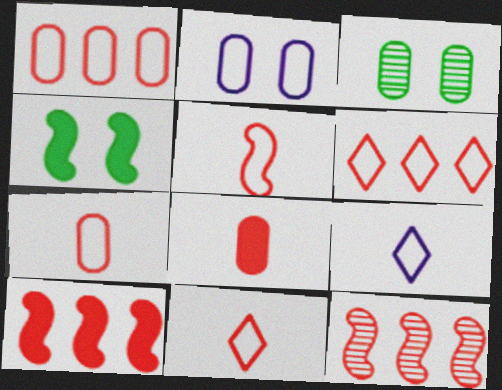[[3, 9, 10], 
[5, 7, 11]]